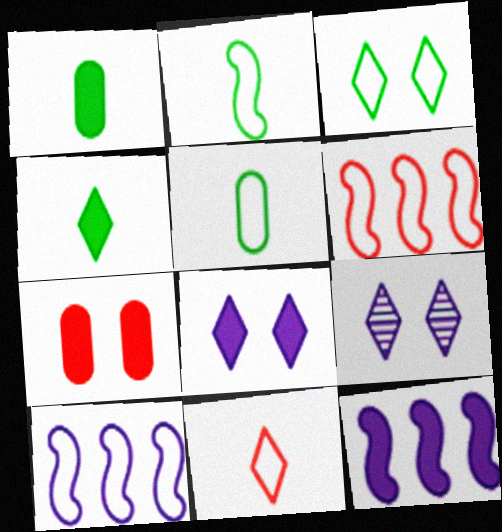[[1, 6, 9], 
[4, 7, 12]]